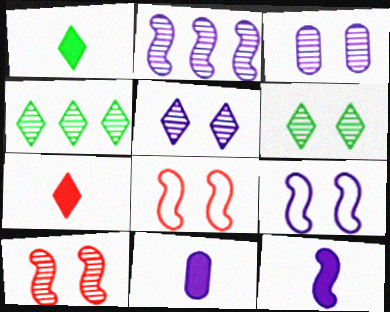[[2, 9, 12], 
[3, 6, 10], 
[4, 8, 11]]